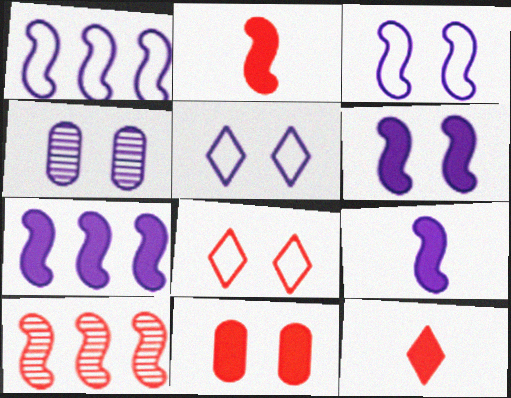[[4, 5, 6], 
[6, 7, 9]]